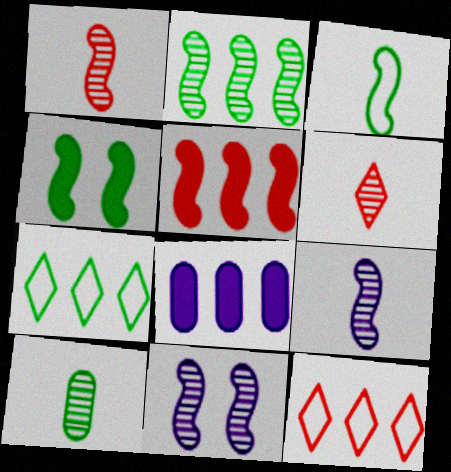[[1, 2, 11], 
[2, 3, 4], 
[2, 8, 12], 
[3, 5, 11], 
[4, 7, 10], 
[6, 9, 10]]